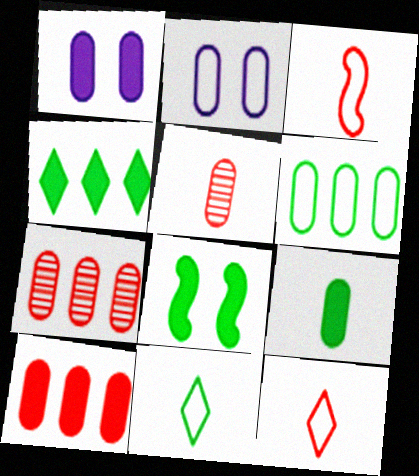[[1, 5, 6], 
[1, 9, 10], 
[2, 7, 9], 
[4, 8, 9]]